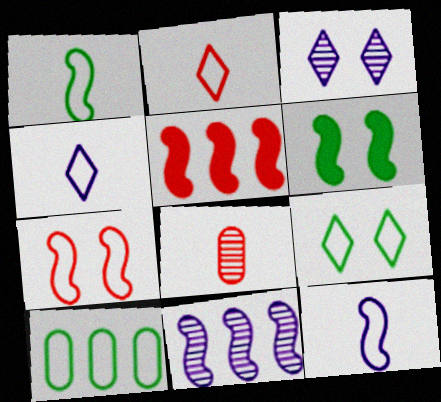[[1, 9, 10], 
[4, 7, 10]]